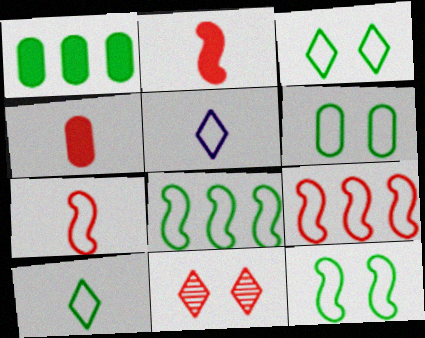[[3, 6, 12], 
[4, 9, 11], 
[5, 6, 9], 
[6, 8, 10]]